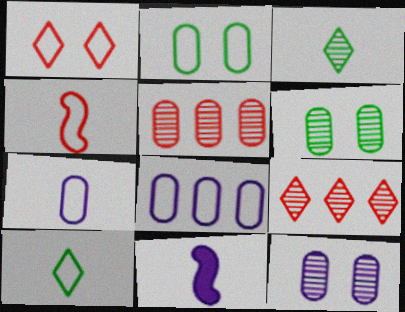[[2, 9, 11], 
[4, 7, 10]]